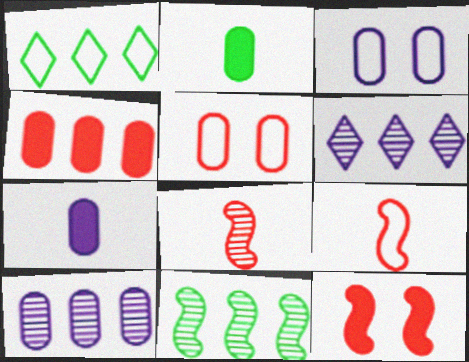[[1, 3, 9], 
[2, 5, 10], 
[3, 7, 10]]